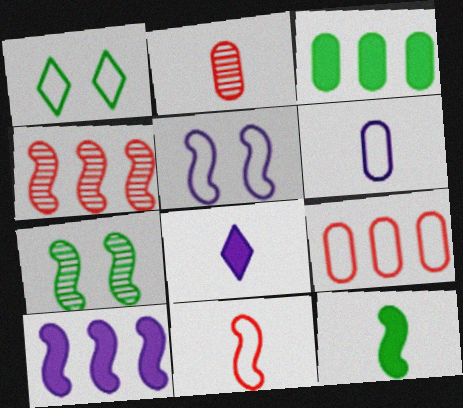[[1, 2, 10], 
[4, 5, 12], 
[7, 8, 9], 
[7, 10, 11]]